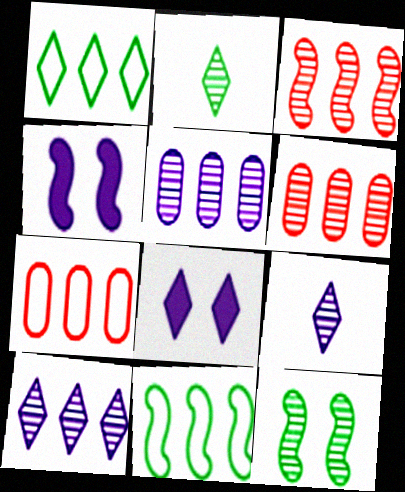[[2, 4, 7], 
[6, 9, 12]]